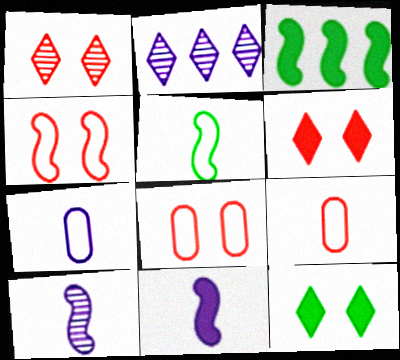[[1, 3, 7], 
[3, 4, 10]]